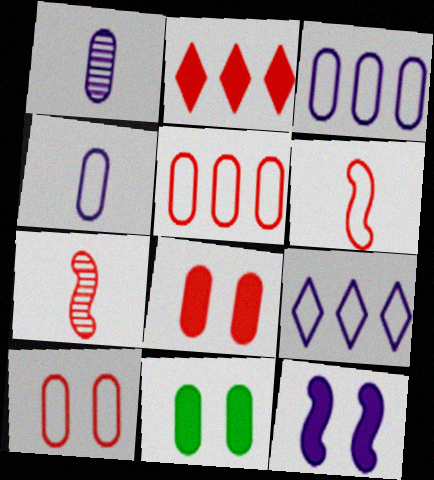[[1, 5, 11], 
[1, 9, 12], 
[2, 7, 10], 
[7, 9, 11]]